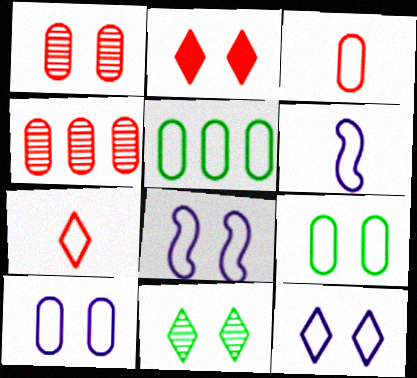[[2, 11, 12], 
[3, 5, 10], 
[5, 7, 8], 
[8, 10, 12]]